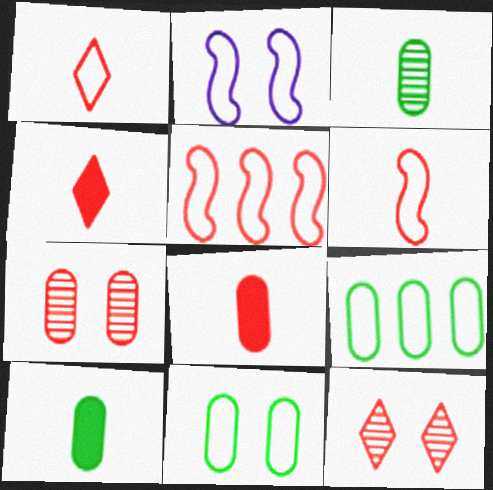[[1, 2, 9], 
[4, 5, 7], 
[5, 8, 12]]